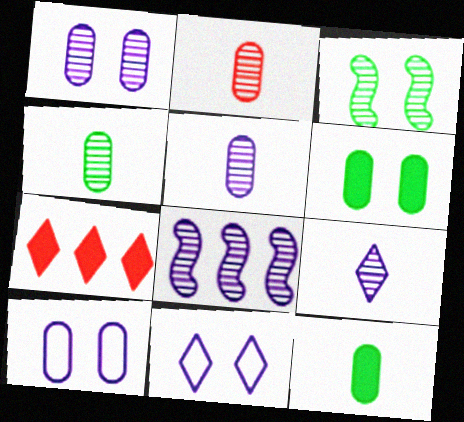[[1, 8, 9], 
[2, 4, 5]]